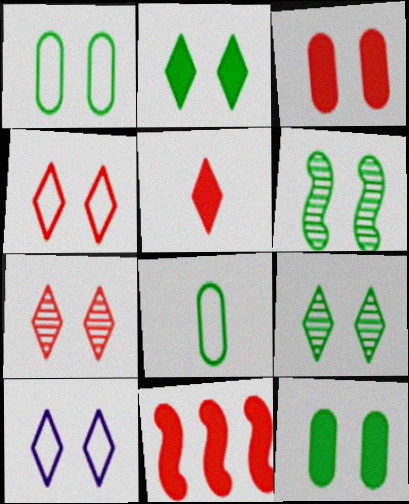[[1, 2, 6], 
[2, 7, 10], 
[3, 5, 11], 
[3, 6, 10]]